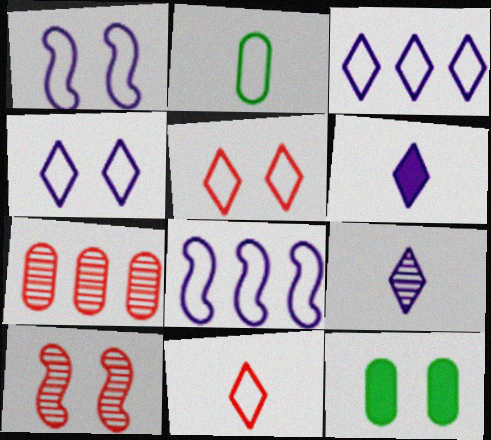[[2, 5, 8], 
[4, 10, 12]]